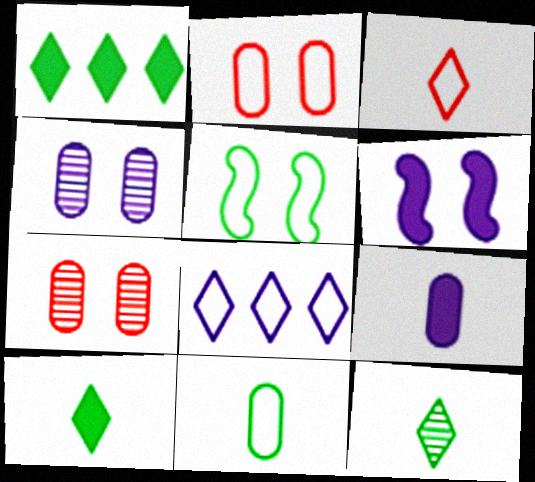[]